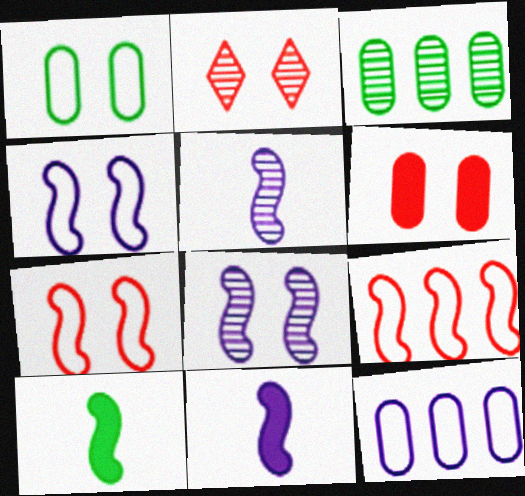[[2, 3, 5], 
[2, 6, 7], 
[2, 10, 12], 
[8, 9, 10]]